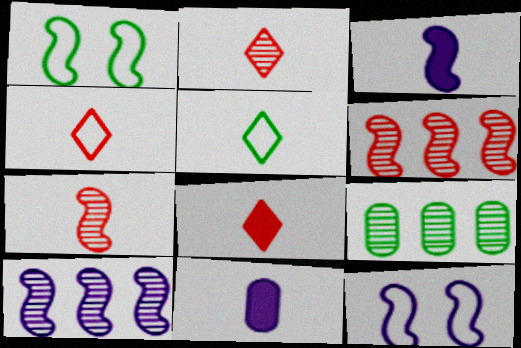[[1, 3, 6], 
[2, 4, 8], 
[3, 10, 12], 
[5, 7, 11], 
[8, 9, 12]]